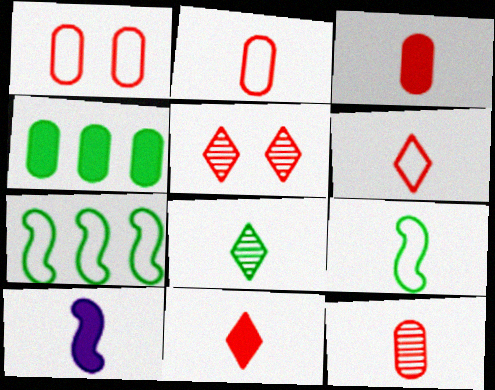[[2, 3, 12], 
[2, 8, 10]]